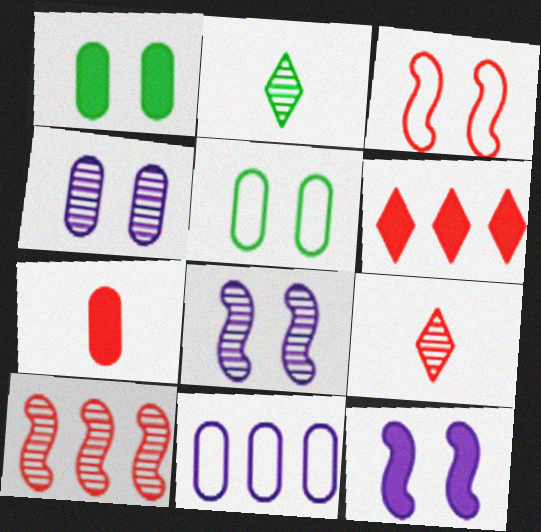[[2, 4, 10]]